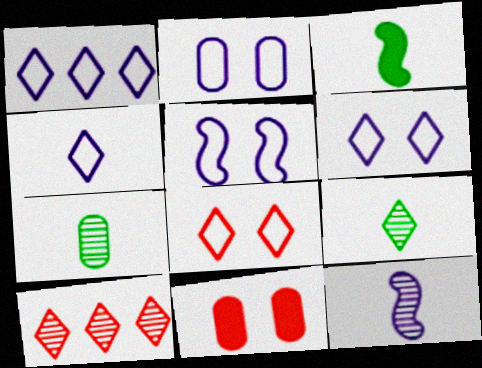[[1, 4, 6], 
[2, 3, 10], 
[2, 5, 6]]